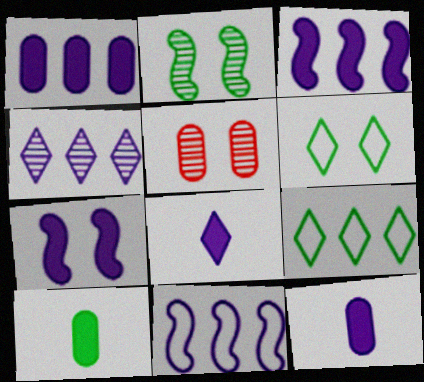[[1, 4, 11], 
[1, 7, 8], 
[2, 9, 10], 
[5, 6, 7]]